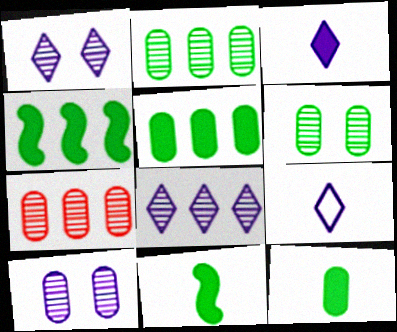[]